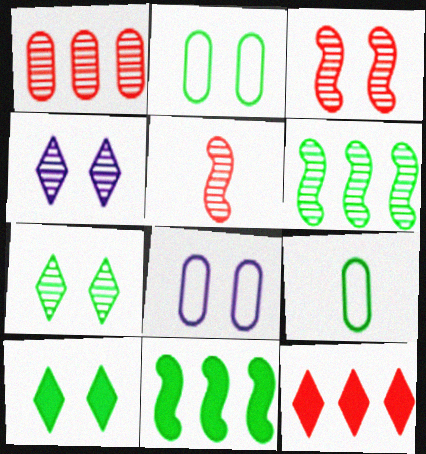[[3, 8, 10], 
[6, 9, 10], 
[7, 9, 11]]